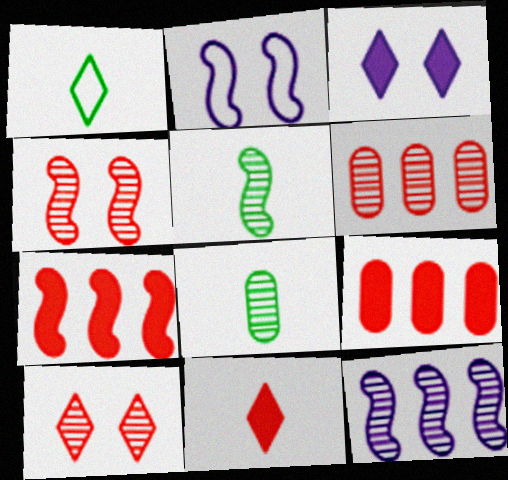[[2, 5, 7], 
[4, 5, 12], 
[8, 10, 12]]